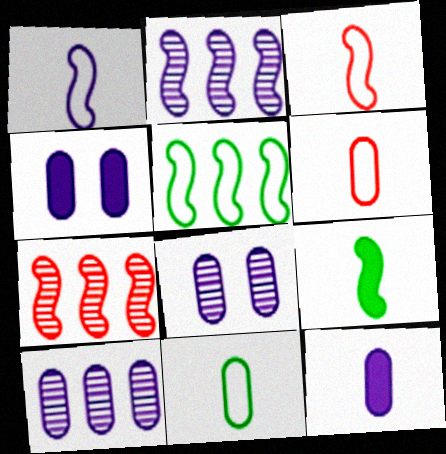[]